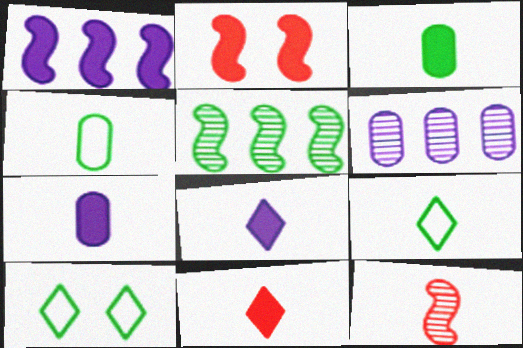[[2, 6, 9], 
[3, 5, 10], 
[4, 8, 12], 
[7, 9, 12]]